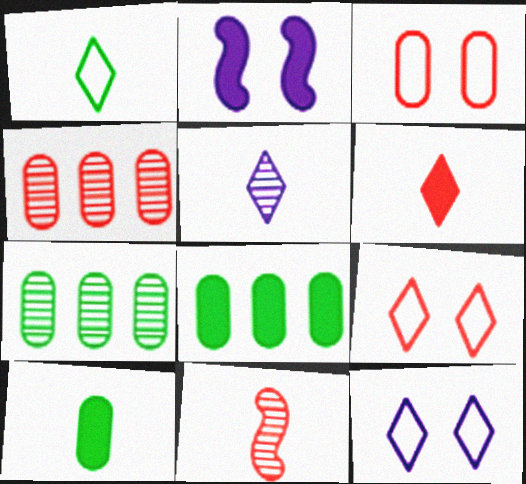[[1, 2, 4], 
[1, 5, 6], 
[2, 6, 8], 
[8, 11, 12]]